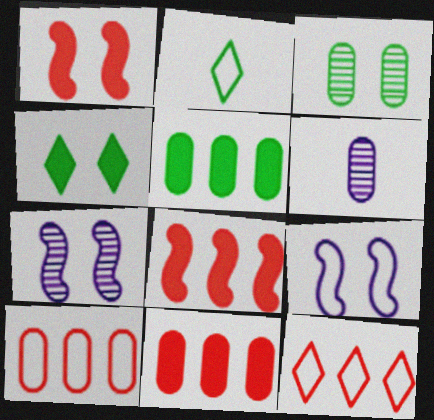[[2, 7, 11], 
[2, 9, 10]]